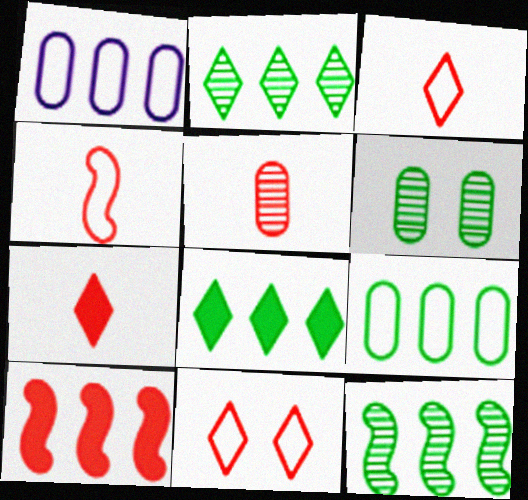[[1, 2, 10], 
[4, 5, 7], 
[5, 10, 11], 
[8, 9, 12]]